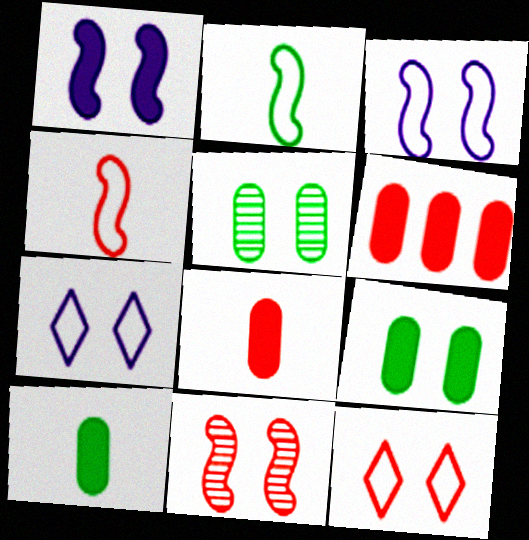[[1, 5, 12], 
[7, 9, 11]]